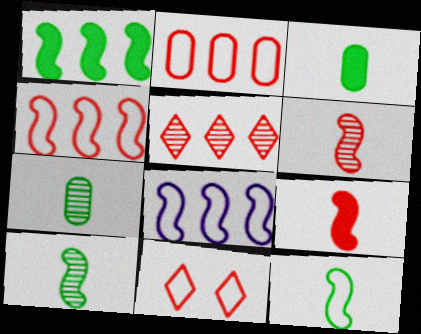[]